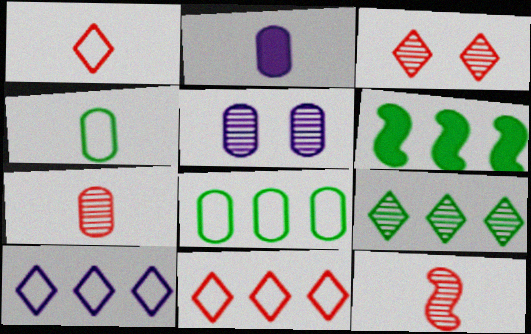[[1, 5, 6], 
[2, 4, 7], 
[5, 9, 12], 
[6, 8, 9]]